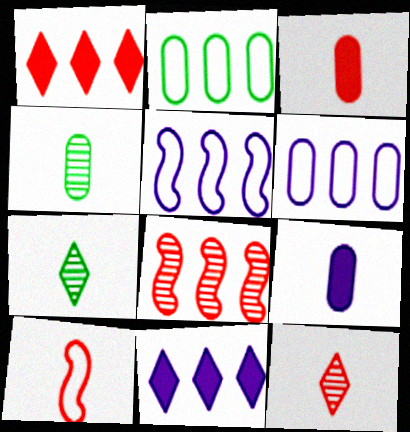[[2, 8, 11], 
[3, 10, 12], 
[7, 9, 10]]